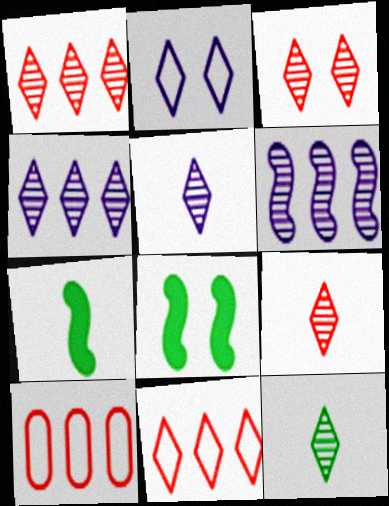[[1, 3, 9], 
[3, 4, 12], 
[5, 8, 10], 
[5, 9, 12]]